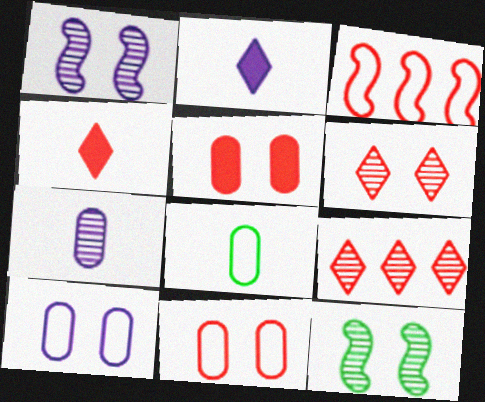[[7, 9, 12]]